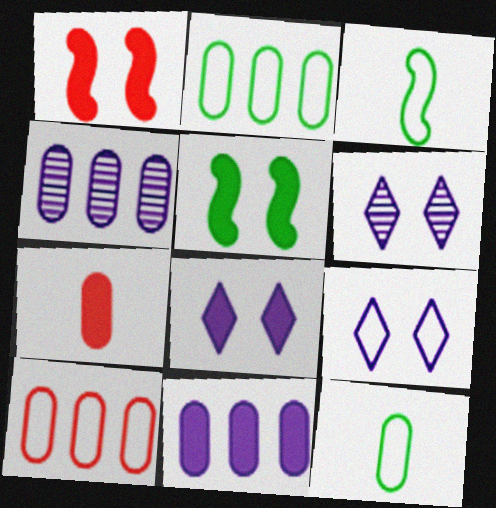[[3, 9, 10], 
[6, 8, 9]]